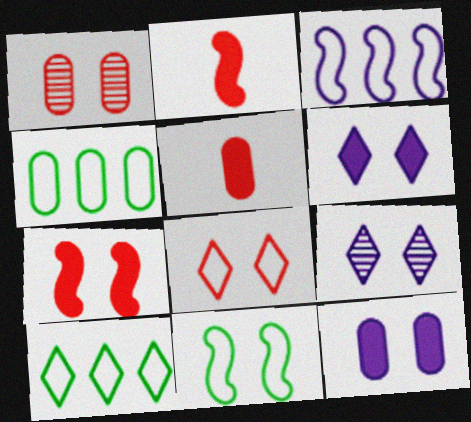[[1, 6, 11], 
[1, 7, 8], 
[2, 4, 9]]